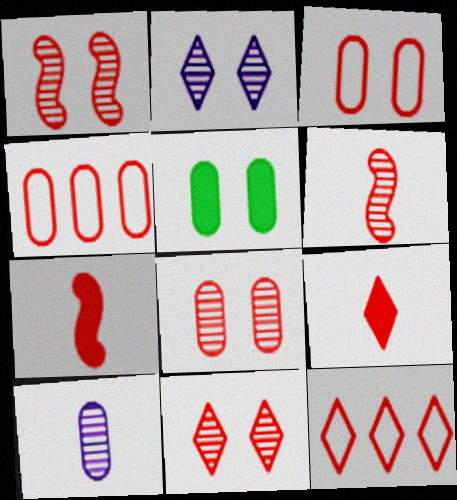[[1, 4, 9], 
[1, 8, 11], 
[4, 5, 10], 
[4, 7, 11], 
[7, 8, 12], 
[9, 11, 12]]